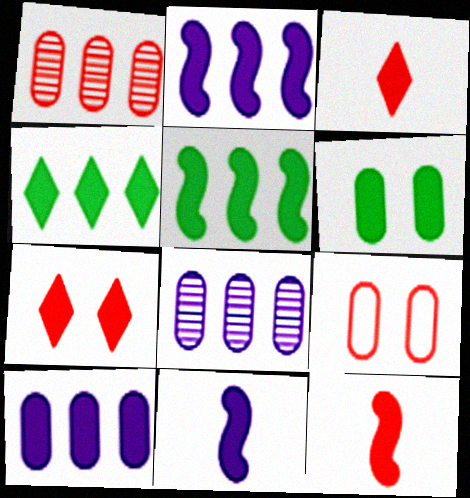[[2, 3, 6]]